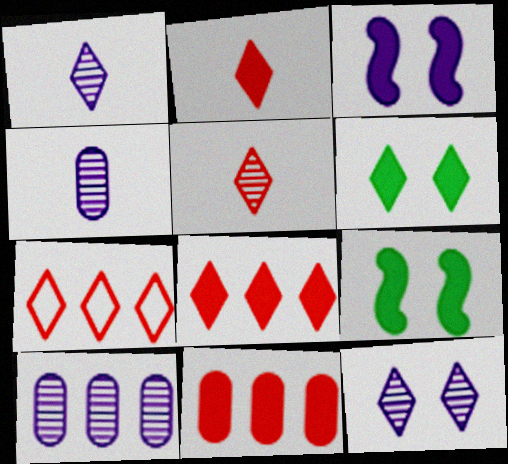[[1, 6, 7], 
[4, 7, 9]]